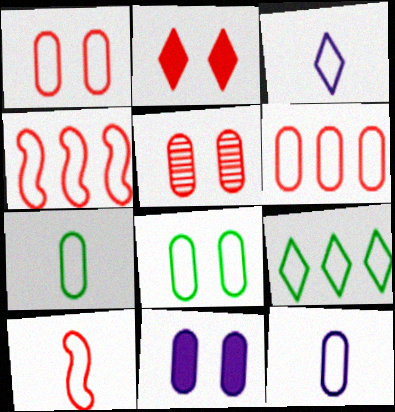[[3, 4, 8], 
[3, 7, 10], 
[5, 8, 11], 
[6, 8, 12]]